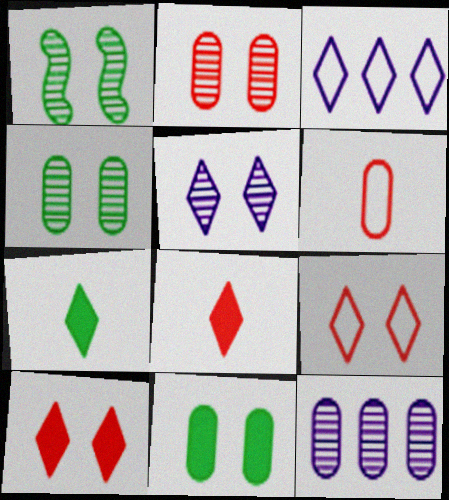[[1, 2, 5], 
[6, 11, 12]]